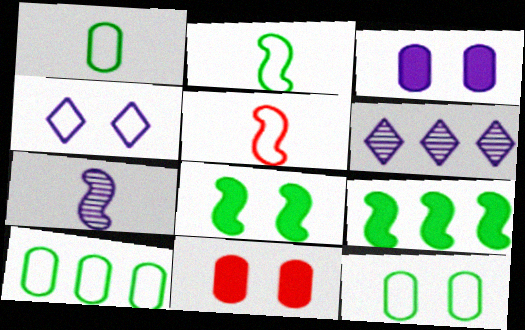[[1, 10, 12], 
[2, 6, 11], 
[4, 5, 10]]